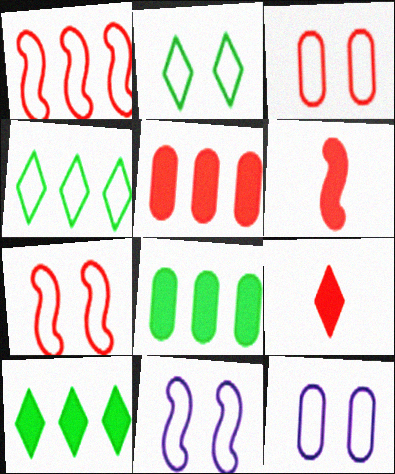[[2, 3, 11], 
[2, 7, 12]]